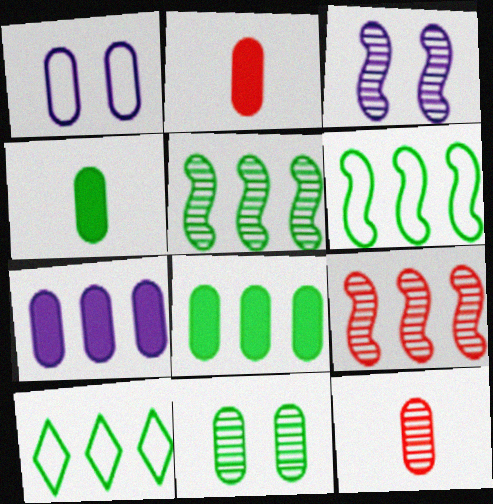[[1, 8, 12], 
[2, 3, 10], 
[5, 8, 10], 
[7, 9, 10]]